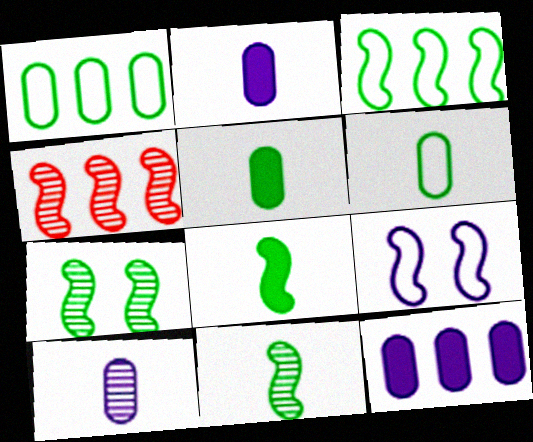[[3, 7, 8], 
[4, 8, 9]]